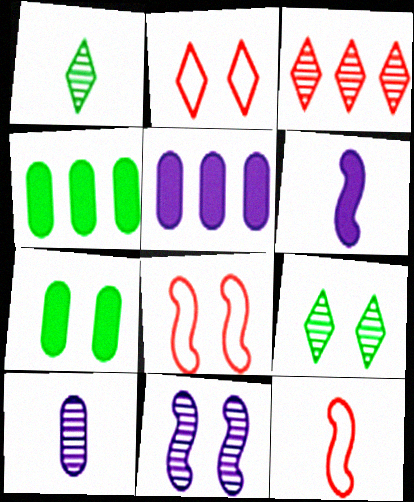[[1, 5, 8], 
[2, 7, 11], 
[5, 9, 12]]